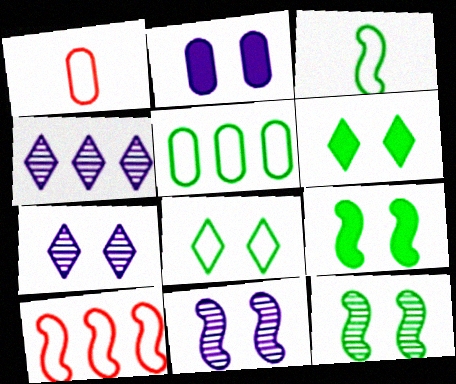[[1, 4, 9], 
[3, 5, 8]]